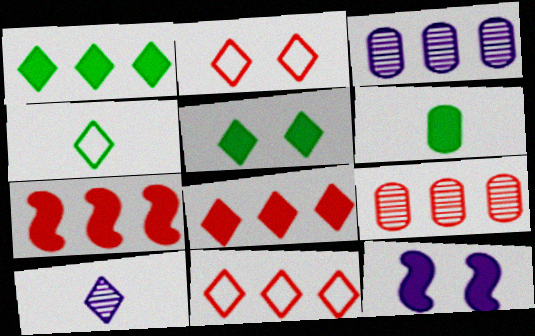[[1, 2, 10], 
[4, 9, 12], 
[5, 10, 11], 
[6, 8, 12], 
[7, 9, 11]]